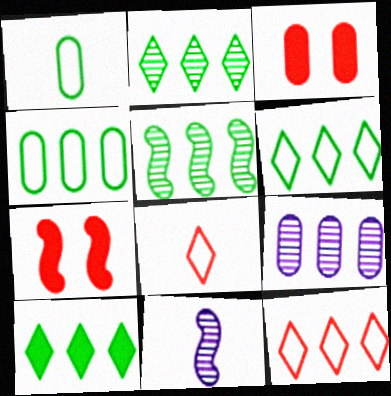[[1, 3, 9], 
[2, 6, 10], 
[3, 6, 11], 
[4, 5, 10]]